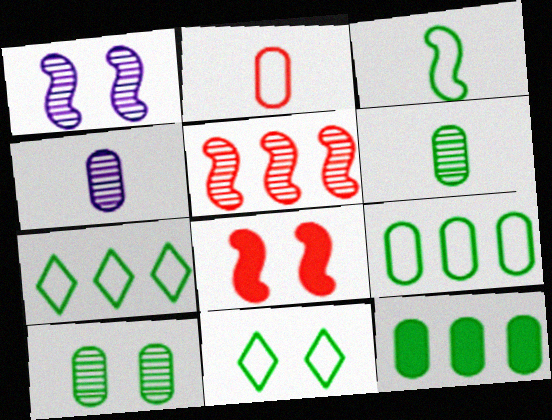[[3, 9, 11], 
[4, 7, 8]]